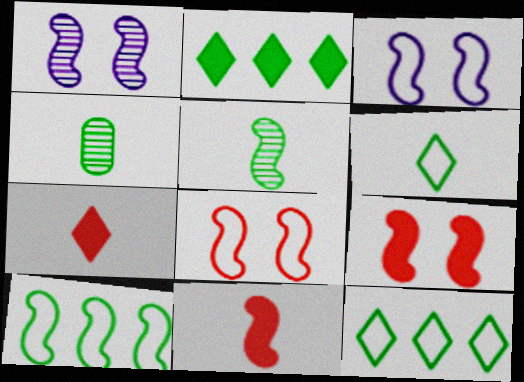[[1, 10, 11]]